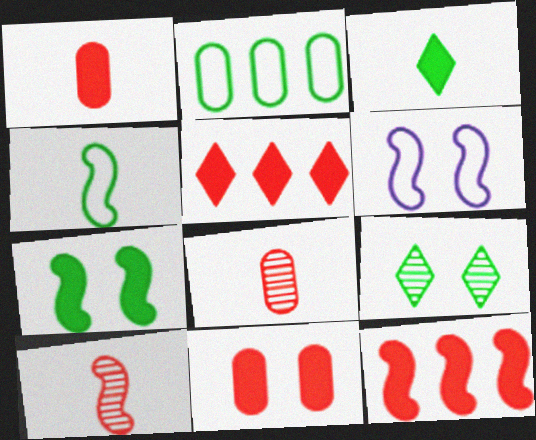[[6, 9, 11]]